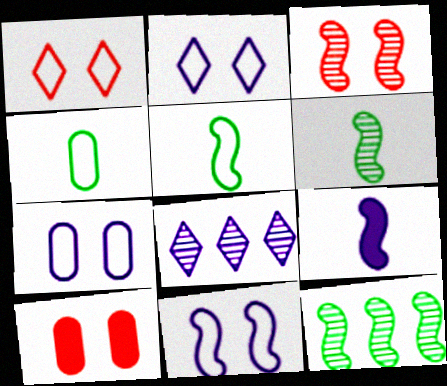[[1, 3, 10], 
[2, 7, 11], 
[5, 8, 10], 
[7, 8, 9]]